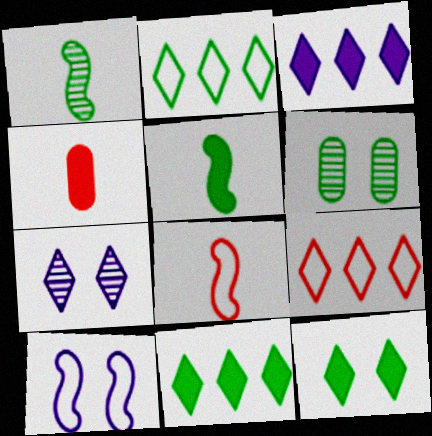[[2, 5, 6], 
[3, 6, 8]]